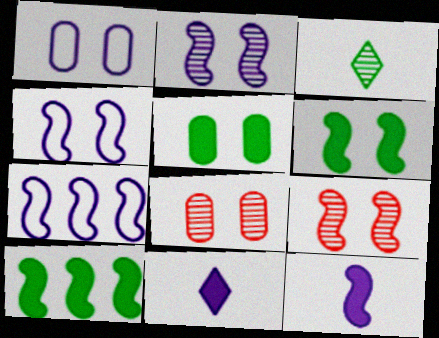[[1, 5, 8], 
[2, 7, 12], 
[4, 6, 9]]